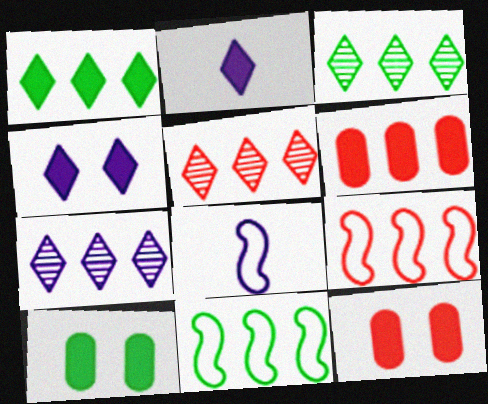[[3, 5, 7], 
[3, 8, 12], 
[5, 6, 9], 
[5, 8, 10], 
[6, 7, 11]]